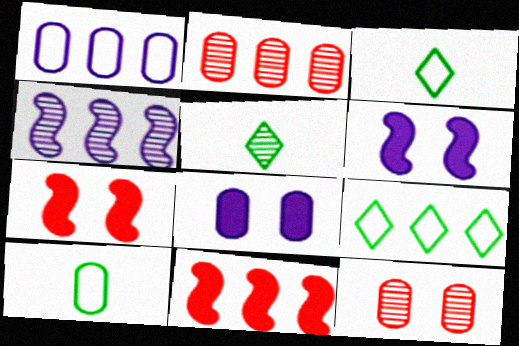[[1, 5, 7], 
[2, 3, 6], 
[2, 8, 10], 
[4, 5, 12]]